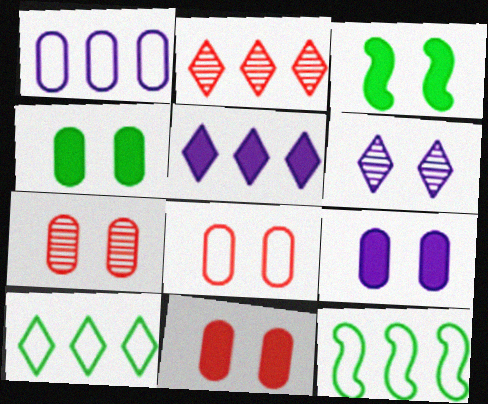[[2, 5, 10], 
[3, 6, 8], 
[4, 9, 11], 
[7, 8, 11]]